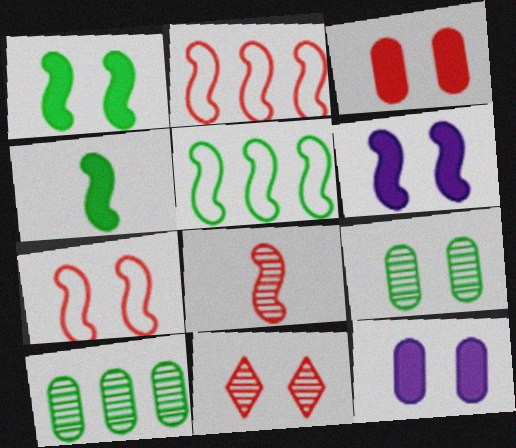[[3, 7, 11], 
[5, 6, 8]]